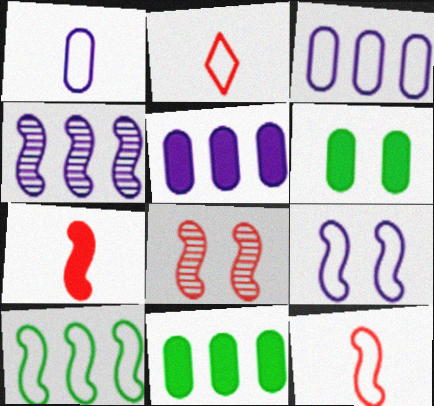[[2, 4, 6], 
[9, 10, 12]]